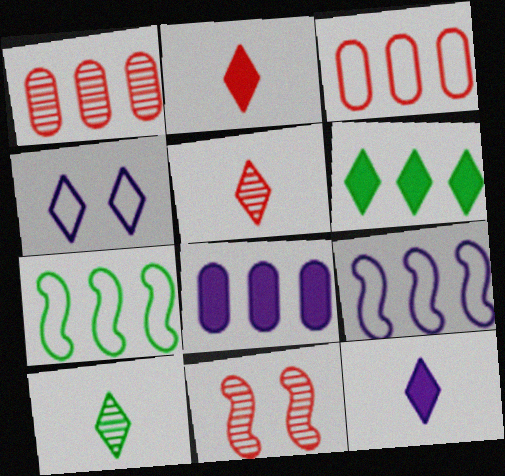[[1, 5, 11], 
[1, 6, 9], 
[2, 3, 11], 
[4, 5, 6]]